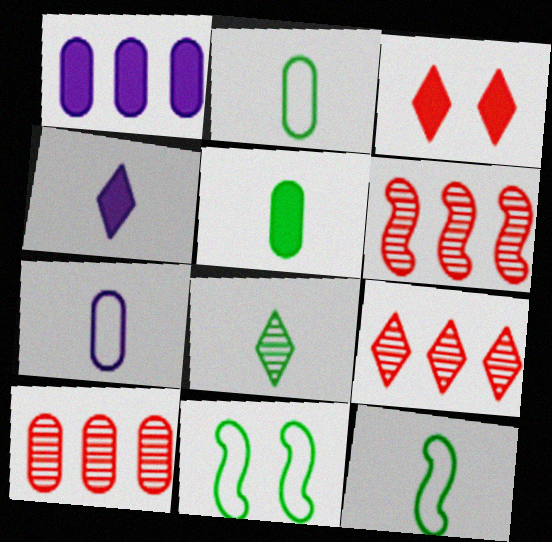[[4, 10, 11], 
[5, 8, 12], 
[6, 9, 10]]